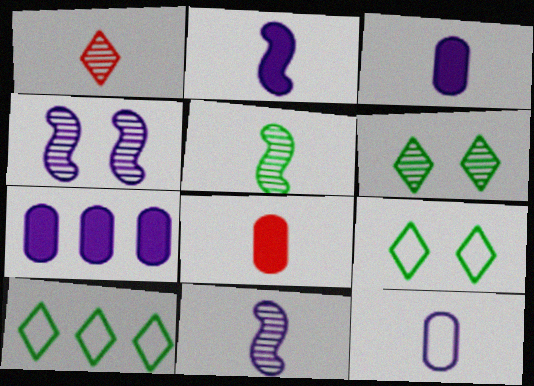[[4, 8, 10]]